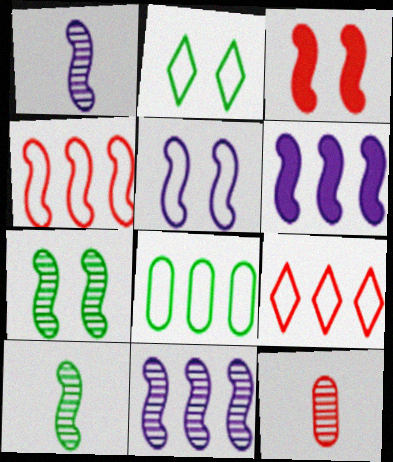[[1, 5, 6], 
[2, 6, 12], 
[3, 5, 7], 
[3, 9, 12]]